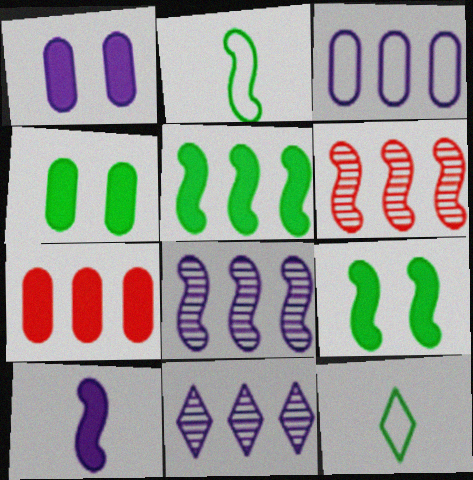[[1, 6, 12]]